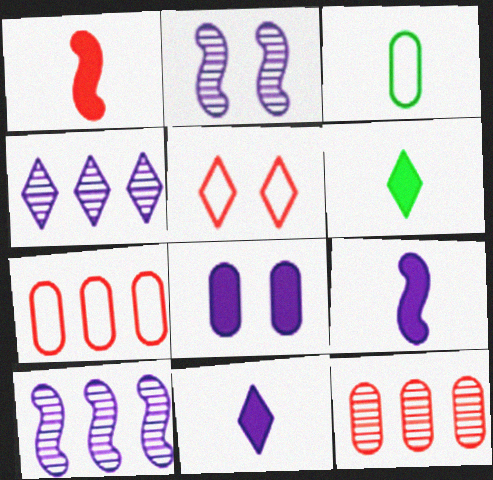[[1, 5, 12], 
[2, 6, 7], 
[3, 8, 12], 
[4, 5, 6]]